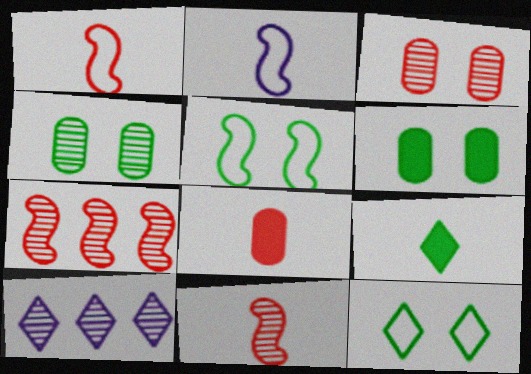[[1, 6, 10], 
[4, 10, 11], 
[5, 8, 10]]